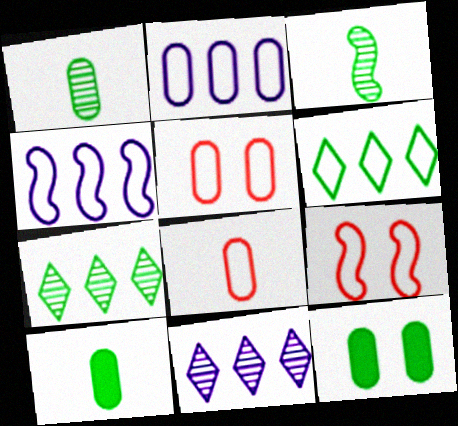[[3, 6, 12], 
[9, 10, 11]]